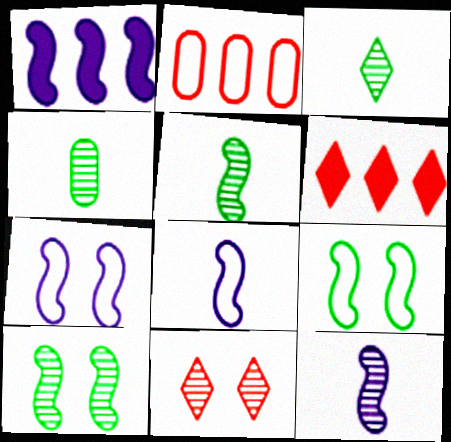[[1, 7, 12], 
[3, 4, 5], 
[4, 6, 7]]